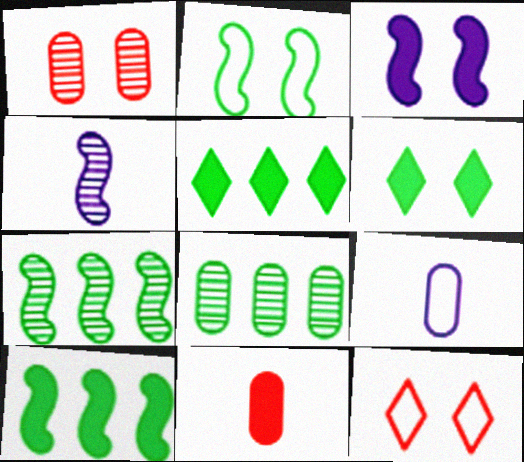[[3, 5, 11]]